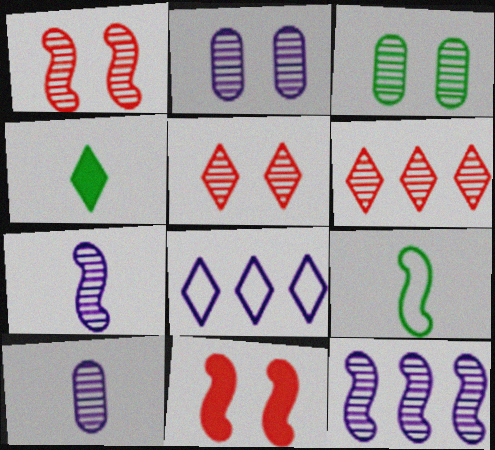[[3, 6, 7], 
[4, 5, 8], 
[9, 11, 12]]